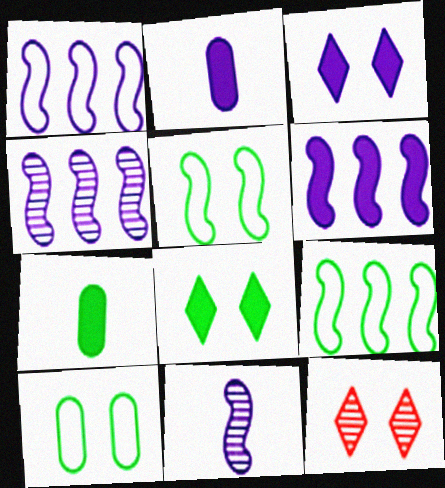[[1, 4, 6], 
[1, 7, 12], 
[2, 3, 6], 
[2, 9, 12]]